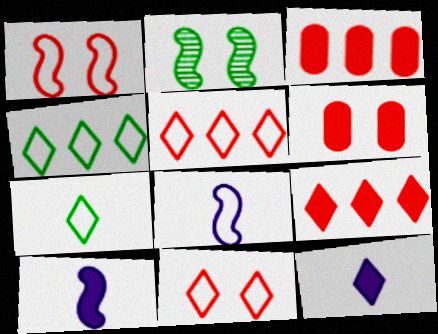[]